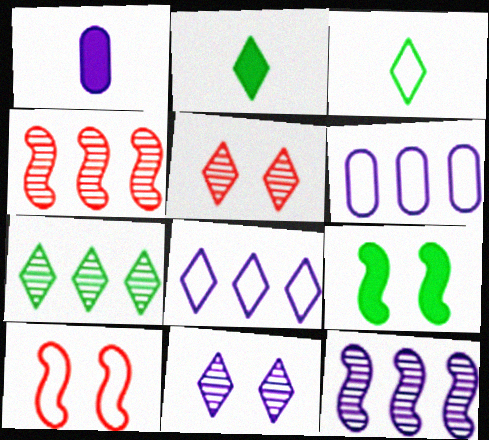[[1, 7, 10], 
[2, 5, 8], 
[3, 6, 10]]